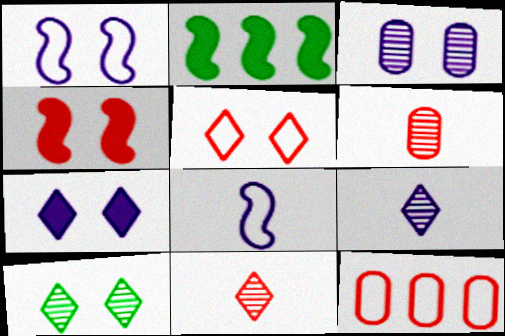[[1, 3, 7], 
[4, 11, 12], 
[5, 7, 10]]